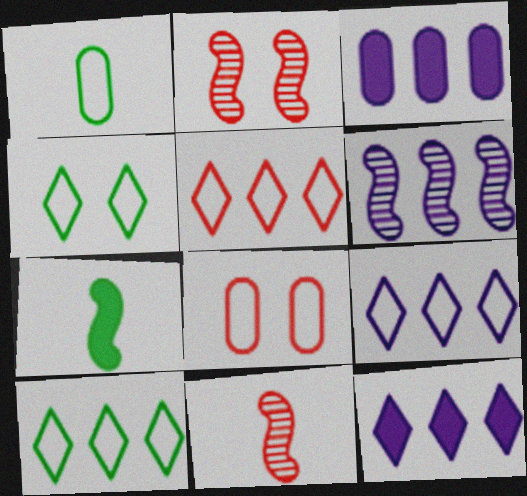[[1, 2, 12], 
[3, 4, 11], 
[3, 6, 9], 
[5, 9, 10]]